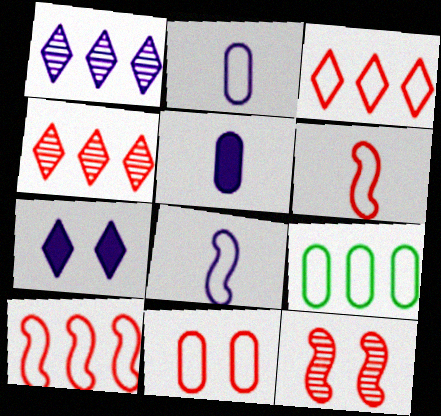[[2, 9, 11], 
[3, 6, 11]]